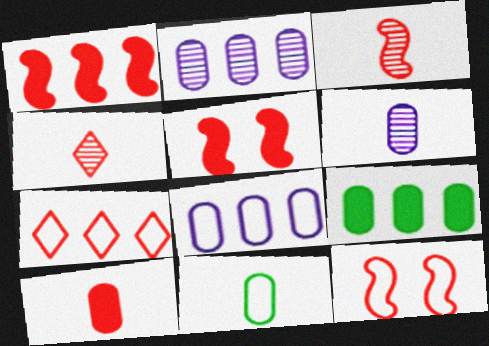[[1, 3, 12], 
[6, 10, 11]]